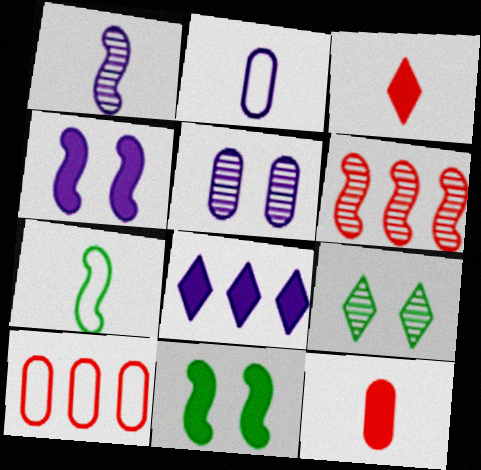[[4, 6, 7], 
[8, 11, 12]]